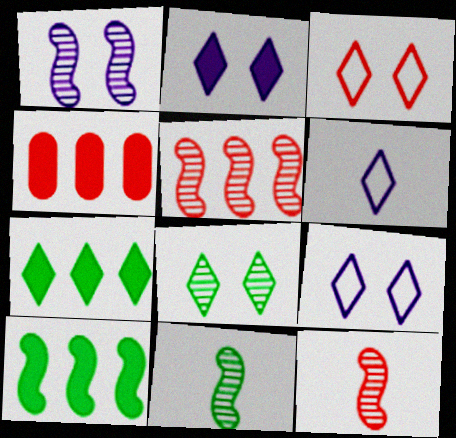[[1, 5, 11], 
[2, 3, 8], 
[3, 4, 12], 
[4, 9, 11]]